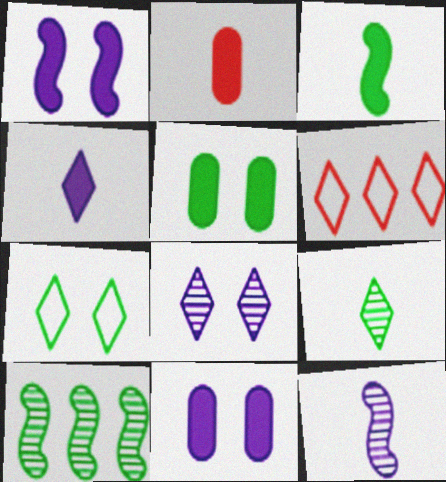[[2, 3, 4], 
[5, 6, 12]]